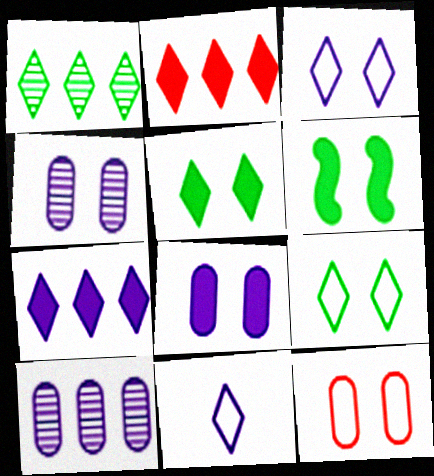[]